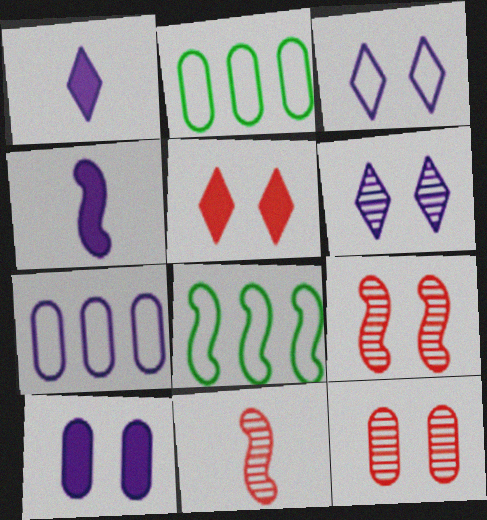[[1, 2, 9], 
[1, 8, 12], 
[4, 6, 7], 
[4, 8, 9]]